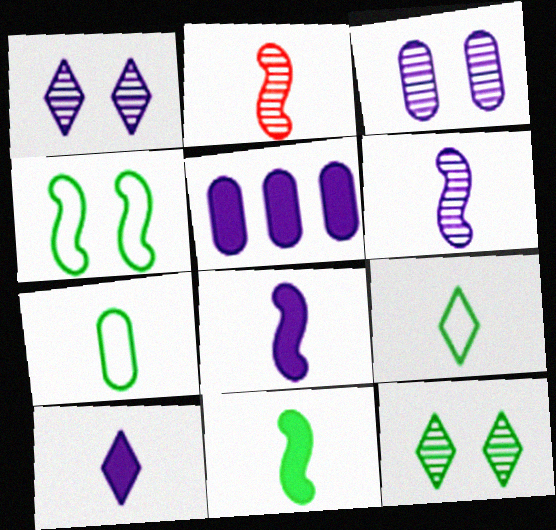[[2, 7, 10]]